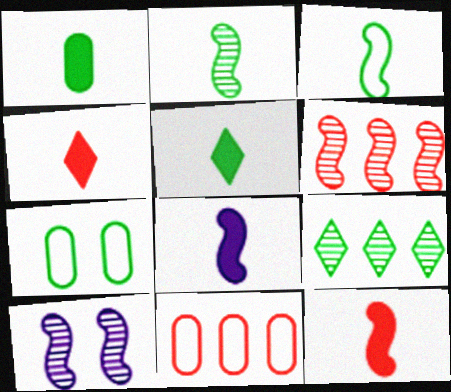[[1, 4, 8], 
[2, 6, 10], 
[5, 10, 11]]